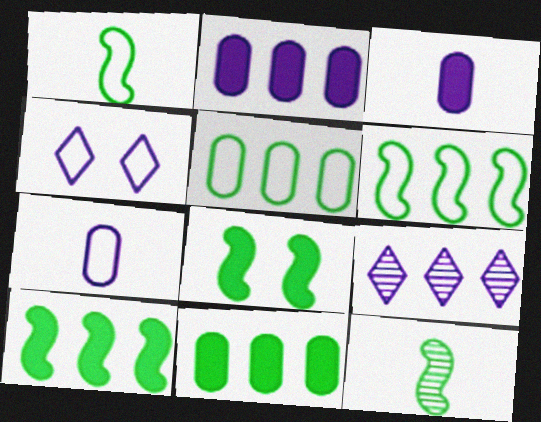[[6, 8, 12]]